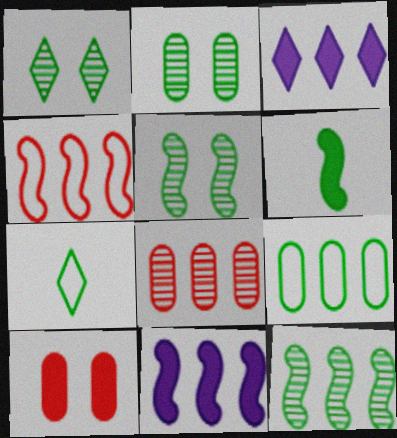[[1, 2, 5], 
[1, 6, 9], 
[3, 6, 10], 
[4, 11, 12]]